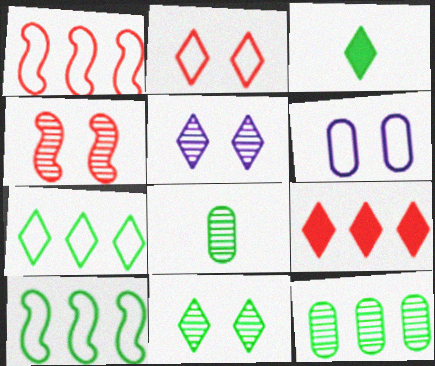[[3, 7, 11]]